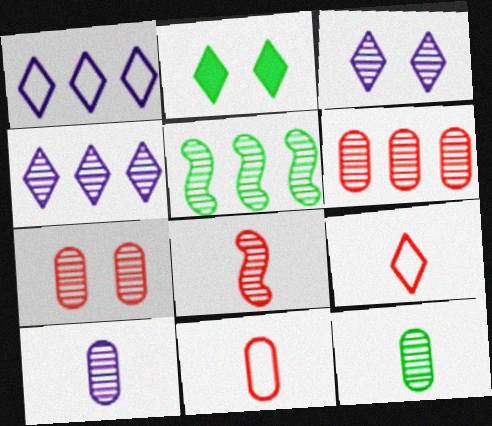[[2, 4, 9], 
[4, 5, 6]]